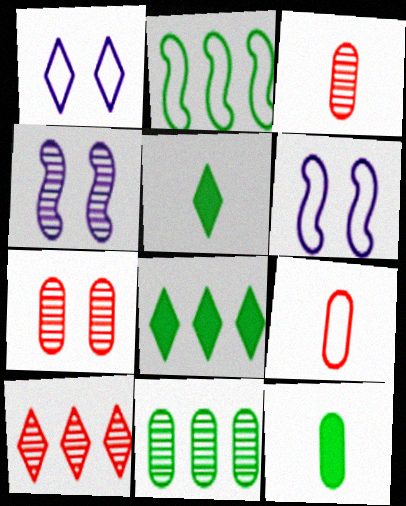[[1, 2, 9], 
[1, 5, 10], 
[2, 8, 11], 
[3, 6, 8], 
[4, 8, 9], 
[6, 10, 12]]